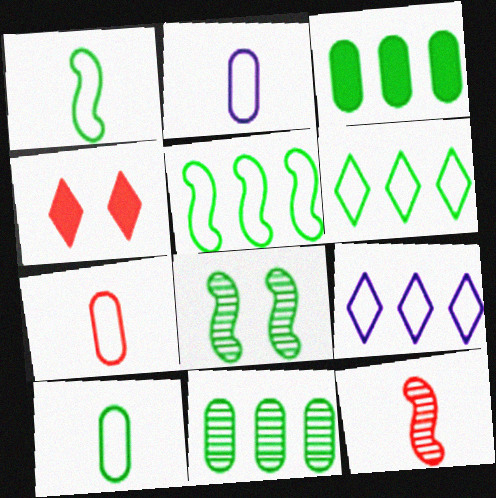[[2, 7, 10]]